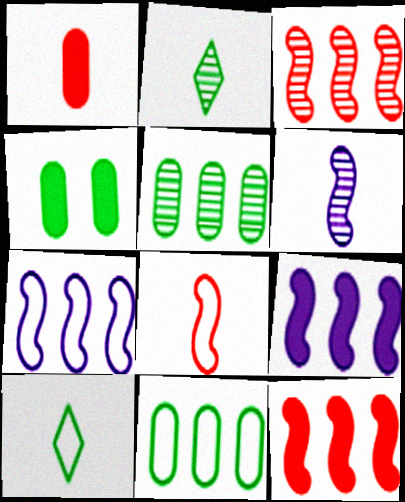[[1, 6, 10]]